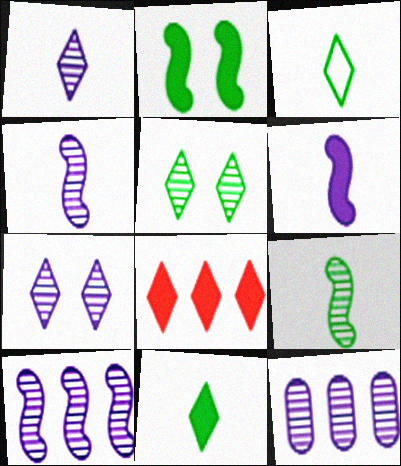[[3, 7, 8], 
[4, 7, 12]]